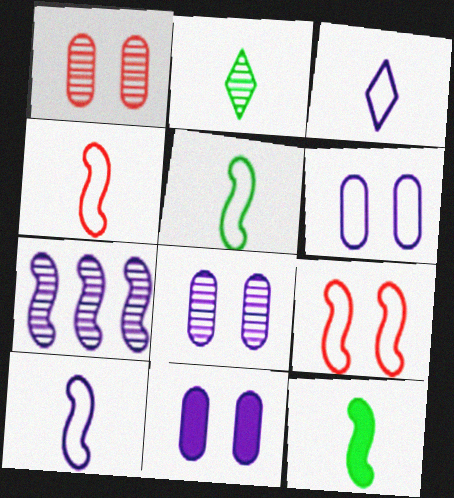[[1, 2, 7], 
[3, 7, 11], 
[4, 5, 10], 
[6, 8, 11], 
[7, 9, 12]]